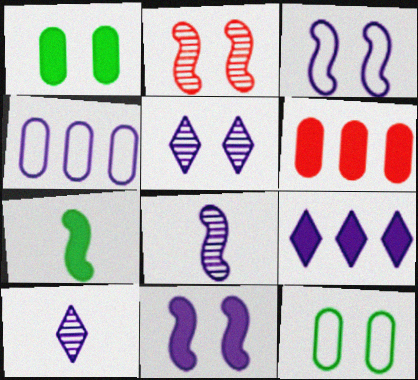[[4, 10, 11]]